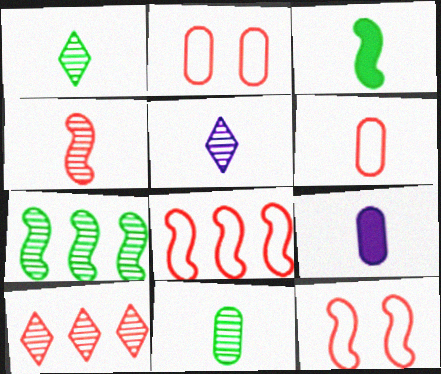[[3, 5, 6], 
[4, 5, 11], 
[6, 9, 11]]